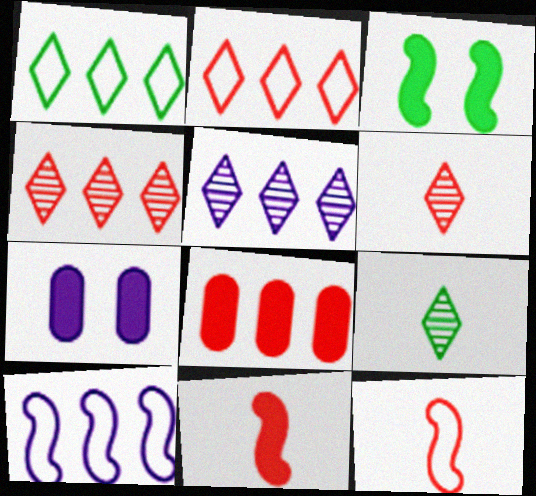[]